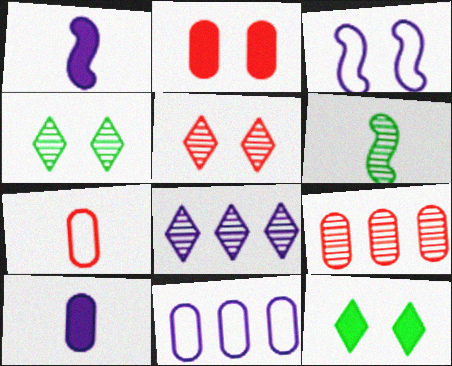[[2, 3, 4], 
[2, 7, 9], 
[3, 8, 10]]